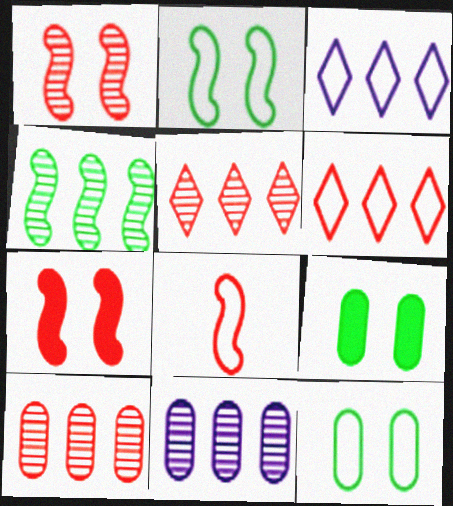[[3, 8, 12], 
[4, 5, 11]]